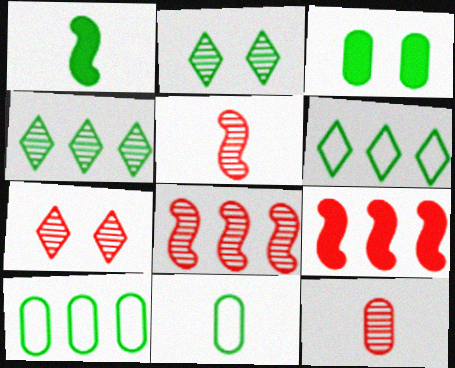[[1, 2, 10], 
[7, 8, 12]]